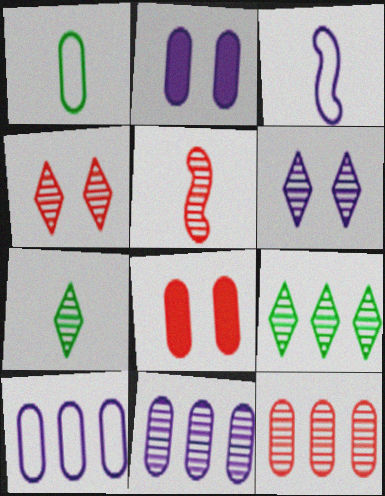[[1, 2, 12], 
[1, 8, 11], 
[3, 8, 9], 
[4, 5, 12]]